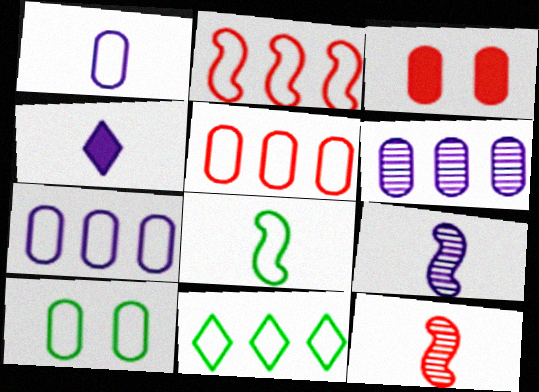[[1, 4, 9], 
[1, 5, 10], 
[2, 7, 11], 
[3, 9, 11], 
[8, 10, 11]]